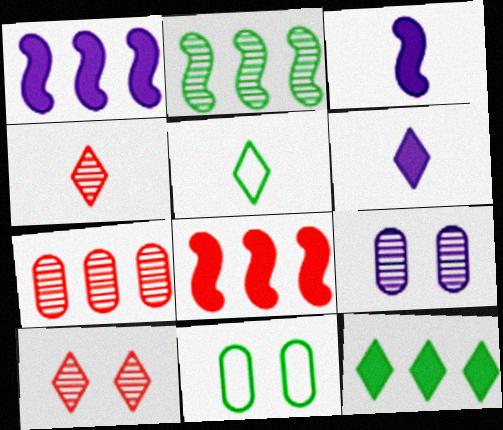[[1, 4, 11], 
[2, 4, 9], 
[4, 5, 6], 
[5, 8, 9]]